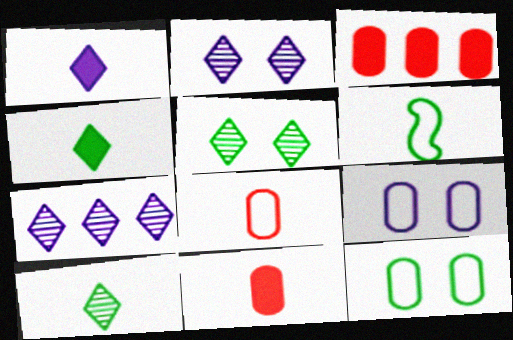[[2, 3, 6]]